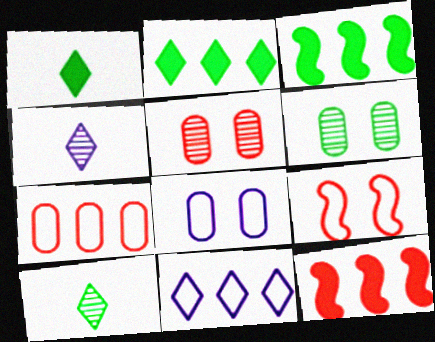[[8, 10, 12]]